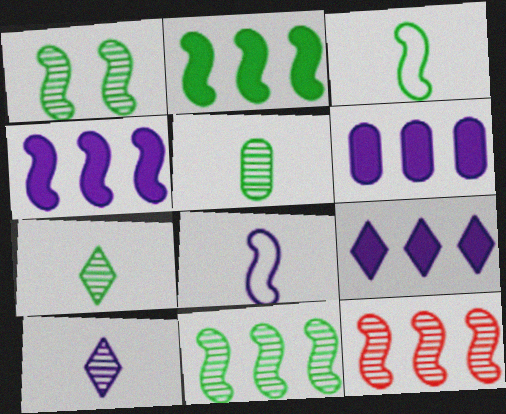[[1, 2, 3], 
[4, 6, 9]]